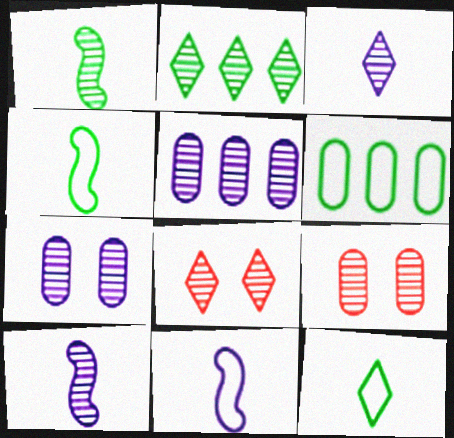[[1, 5, 8], 
[2, 3, 8], 
[2, 9, 10]]